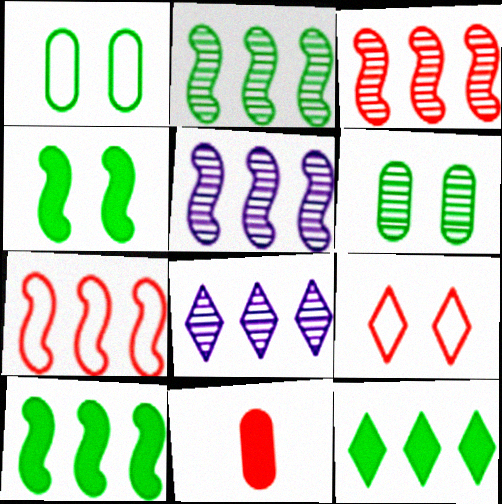[[2, 3, 5], 
[3, 9, 11], 
[5, 7, 10]]